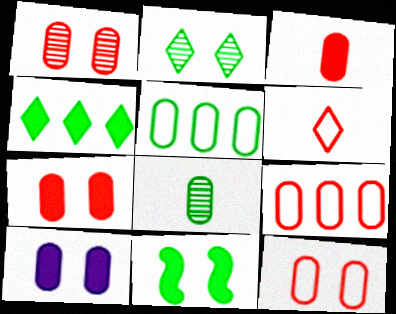[[1, 3, 9], 
[1, 7, 12], 
[8, 9, 10]]